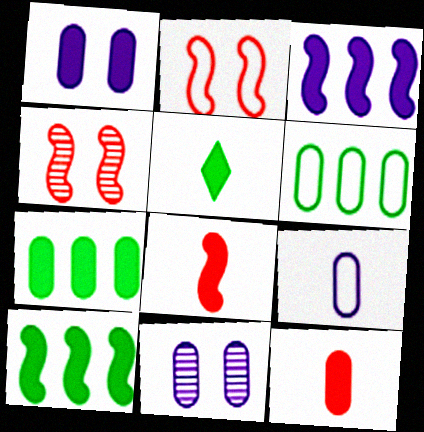[[1, 7, 12], 
[6, 11, 12]]